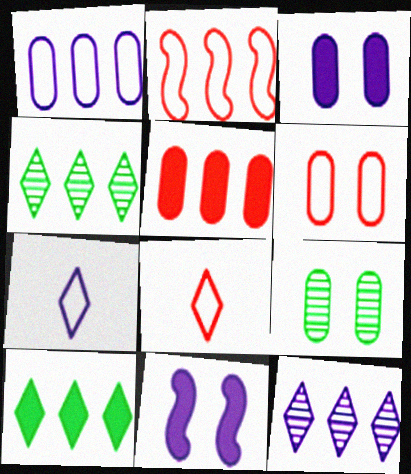[[2, 6, 8], 
[3, 6, 9]]